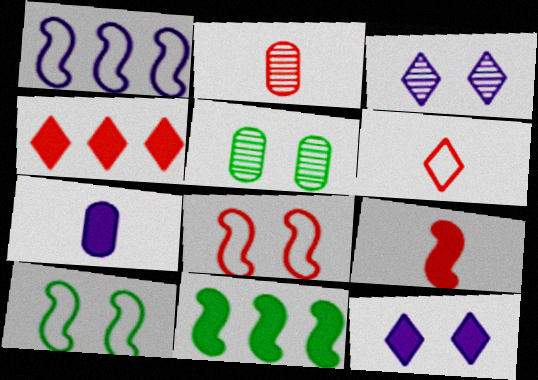[[1, 3, 7], 
[2, 4, 8], 
[2, 6, 9], 
[5, 8, 12]]